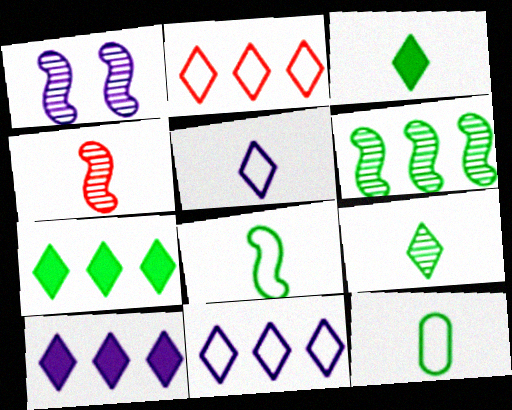[[1, 4, 6]]